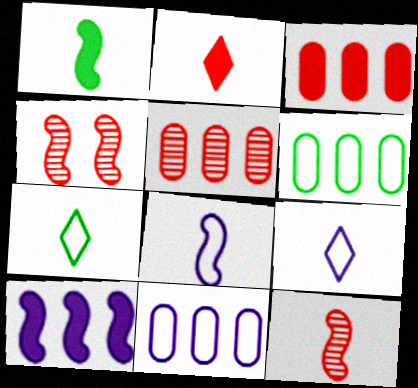[[1, 8, 12]]